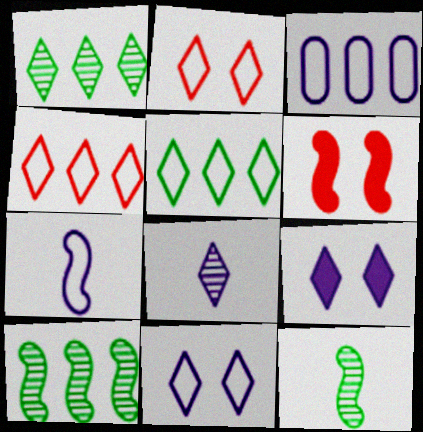[[3, 7, 11], 
[6, 7, 10]]